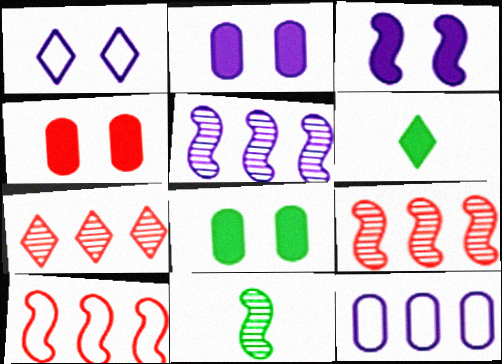[[1, 6, 7], 
[2, 4, 8], 
[3, 10, 11]]